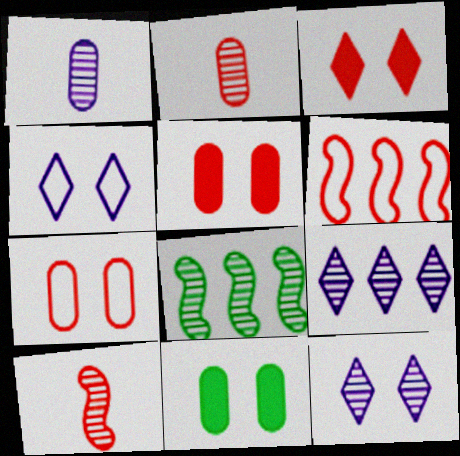[[2, 3, 6], 
[2, 8, 12]]